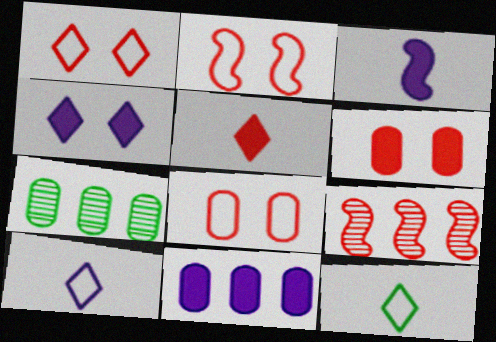[[1, 2, 8], 
[1, 3, 7], 
[3, 4, 11], 
[5, 8, 9]]